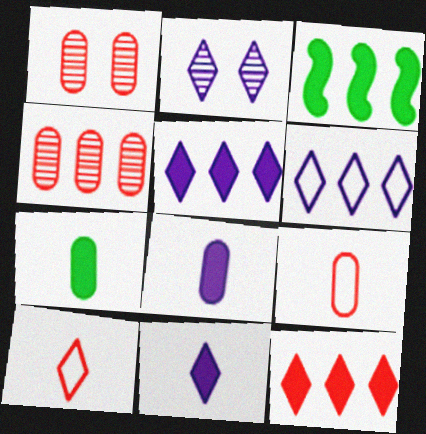[[2, 3, 9], 
[2, 6, 11], 
[3, 4, 6]]